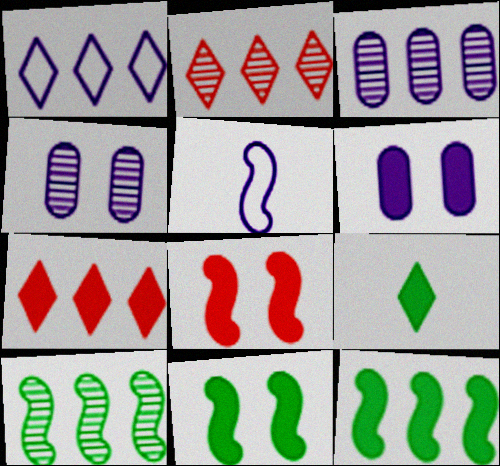[[2, 3, 10], 
[5, 8, 10]]